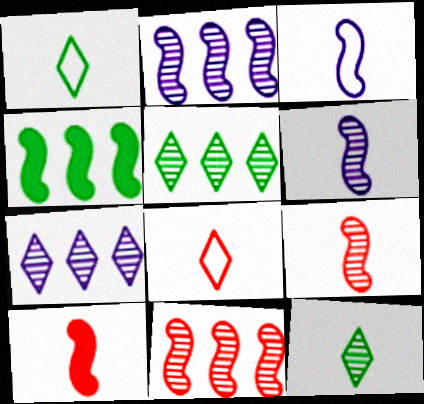[]